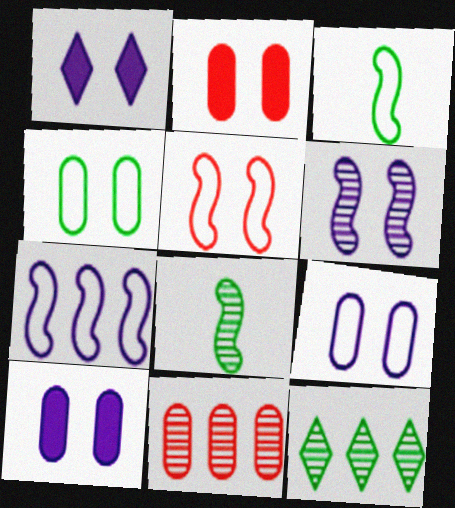[[1, 3, 11], 
[1, 6, 9], 
[3, 5, 7]]